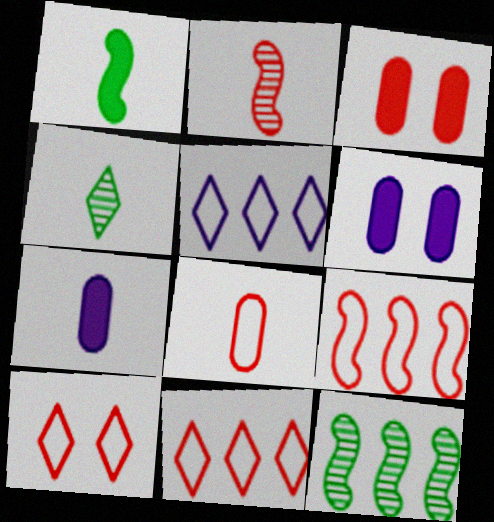[[2, 3, 11], 
[4, 6, 9], 
[7, 10, 12], 
[8, 9, 10]]